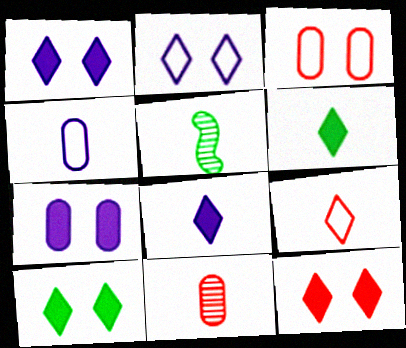[[1, 10, 12]]